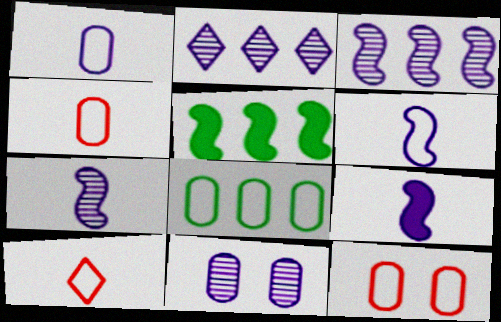[[1, 8, 12], 
[2, 7, 11], 
[5, 10, 11], 
[6, 7, 9]]